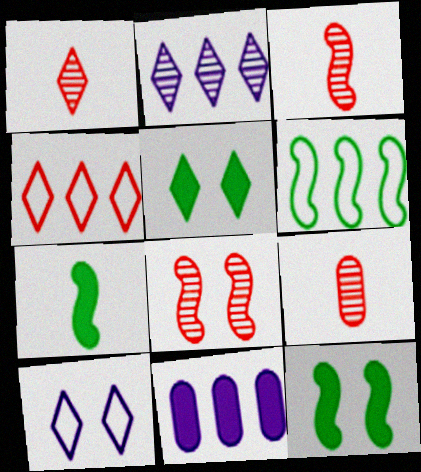[[1, 3, 9]]